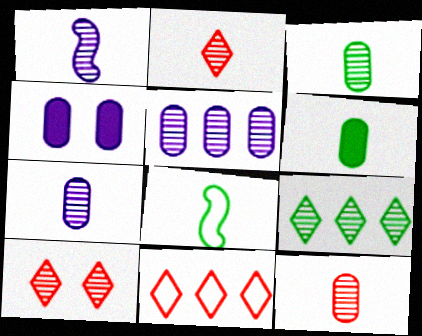[[1, 2, 3], 
[3, 7, 12]]